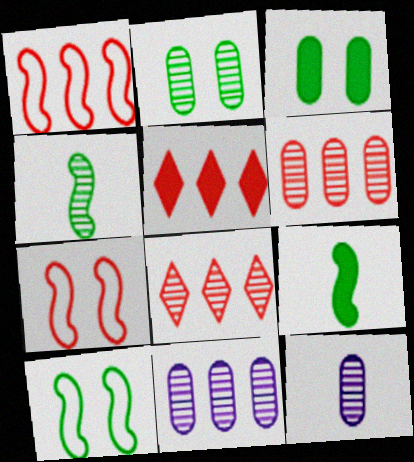[[1, 5, 6], 
[2, 6, 12], 
[5, 10, 12]]